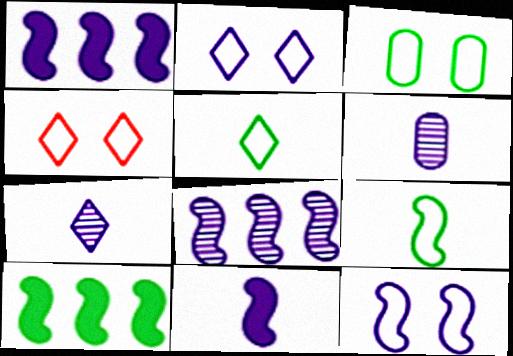[[1, 2, 6], 
[3, 4, 12], 
[4, 6, 10], 
[8, 11, 12]]